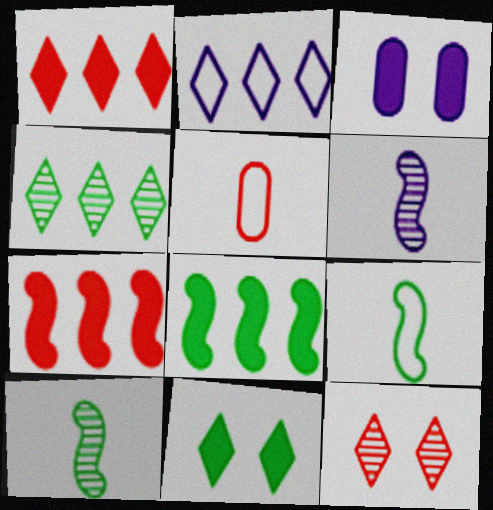[[1, 2, 4], 
[2, 3, 6], 
[5, 7, 12]]